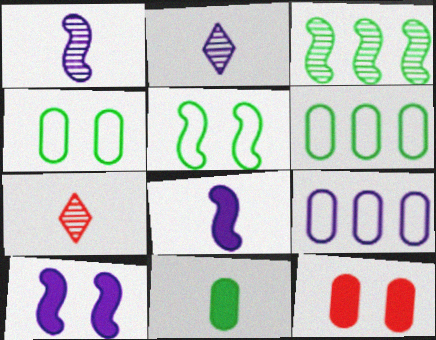[[2, 9, 10], 
[6, 7, 10]]